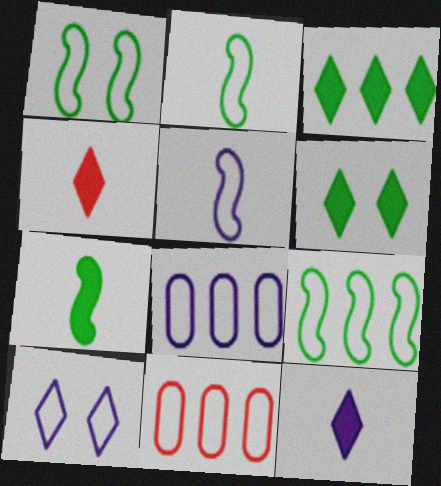[[1, 2, 9], 
[2, 10, 11], 
[5, 8, 10]]